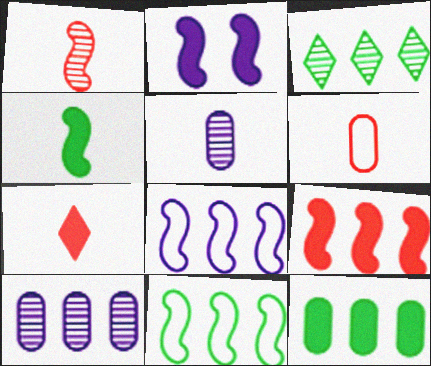[[1, 2, 11], 
[1, 6, 7], 
[2, 3, 6], 
[2, 4, 9], 
[2, 7, 12], 
[3, 11, 12]]